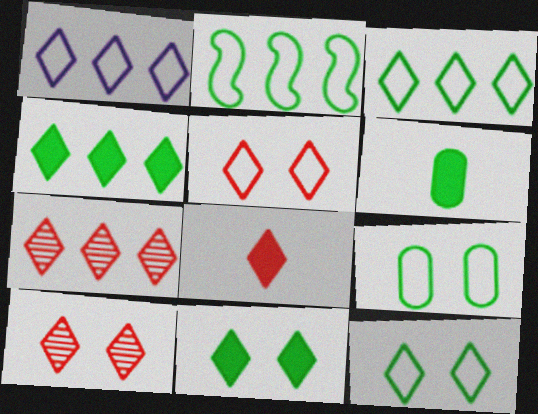[[1, 4, 7], 
[5, 7, 8]]